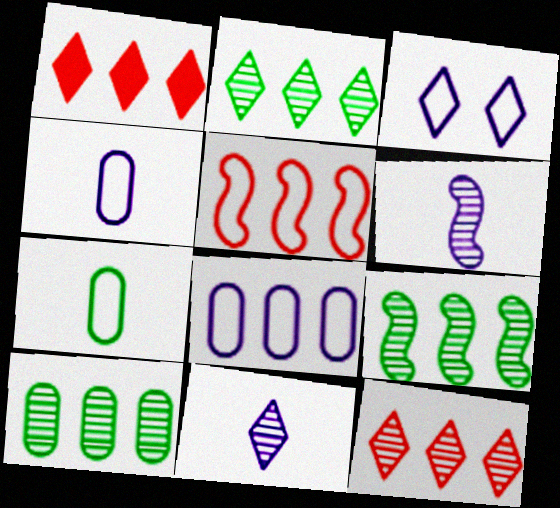[[1, 8, 9], 
[2, 9, 10], 
[3, 5, 7]]